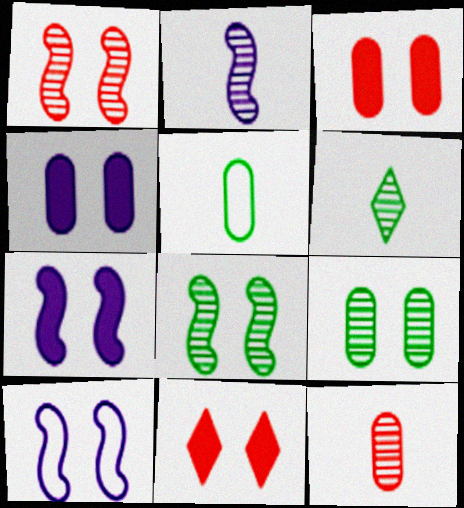[[2, 6, 12], 
[9, 10, 11]]